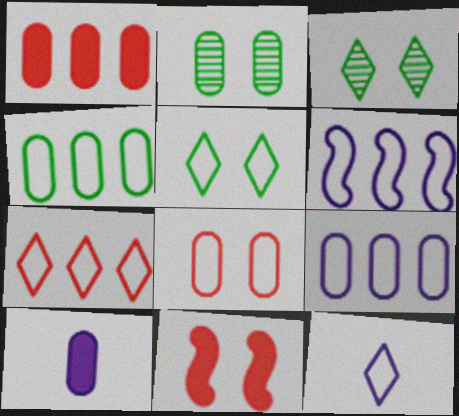[[4, 6, 7], 
[5, 7, 12]]